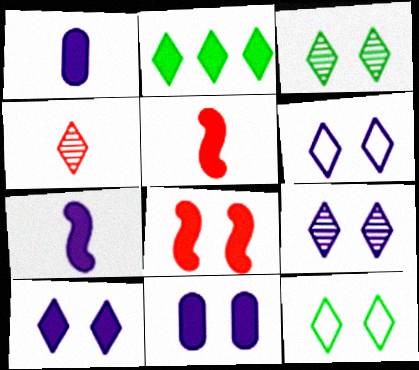[[1, 2, 8], 
[2, 4, 6], 
[2, 5, 11], 
[6, 9, 10]]